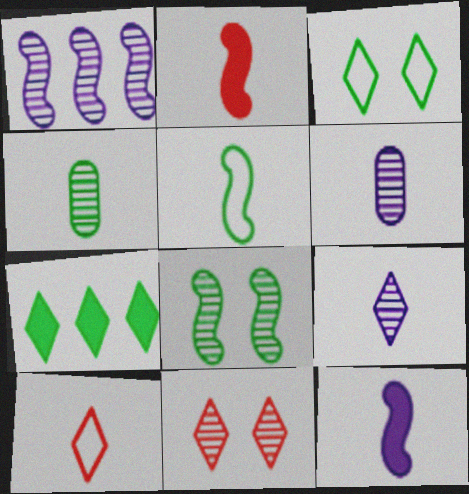[[1, 4, 11], 
[4, 10, 12]]